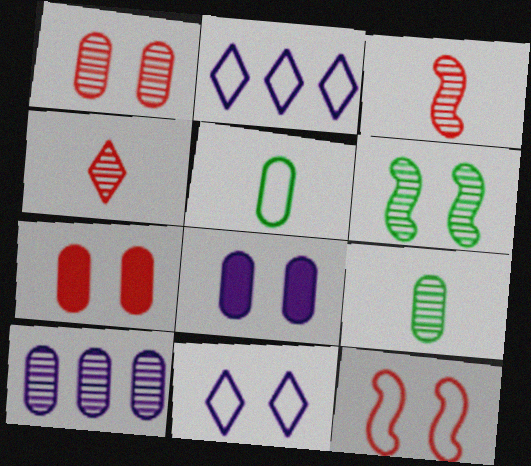[[1, 9, 10], 
[2, 5, 12], 
[4, 6, 10], 
[5, 7, 10], 
[6, 7, 11]]